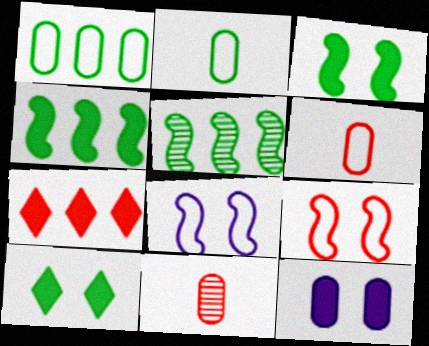[[1, 11, 12], 
[2, 5, 10], 
[7, 9, 11]]